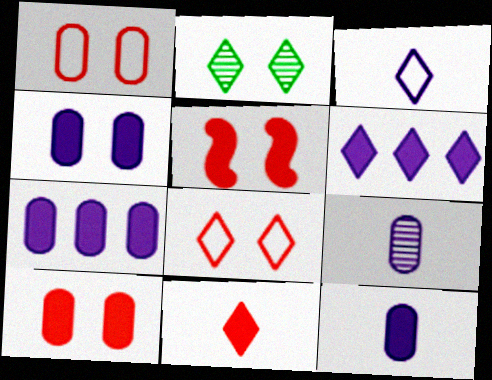[[4, 7, 12]]